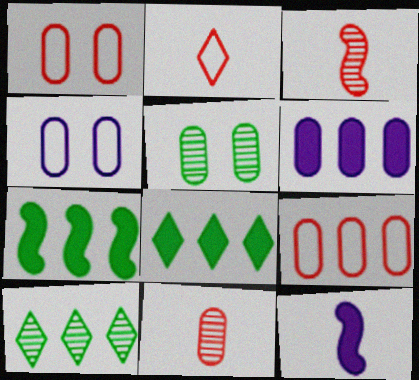[[1, 10, 12], 
[3, 4, 8]]